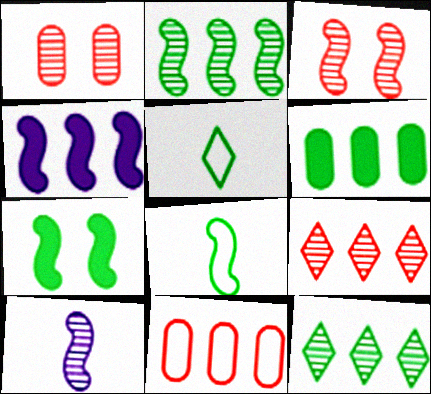[[1, 4, 5], 
[1, 10, 12], 
[2, 3, 10], 
[2, 7, 8], 
[3, 4, 8], 
[4, 11, 12]]